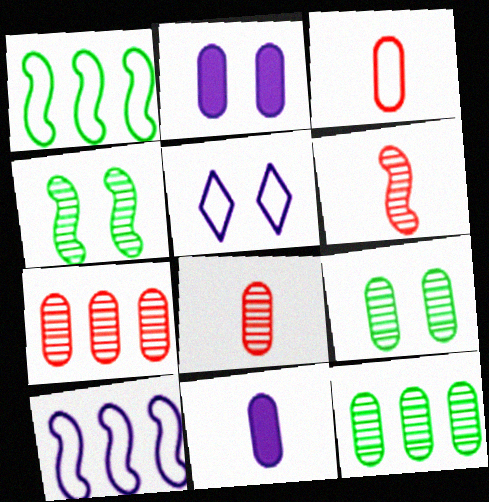[[1, 3, 5], 
[2, 3, 12]]